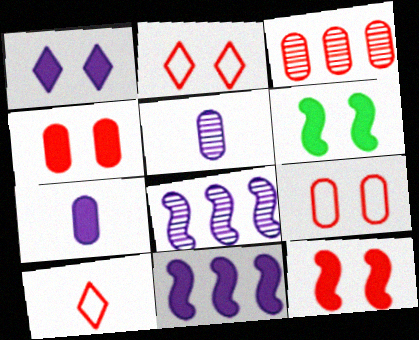[[1, 4, 6], 
[1, 7, 11], 
[3, 10, 12]]